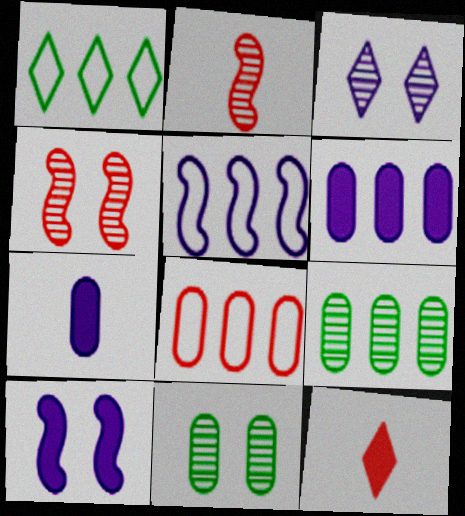[[1, 3, 12], 
[1, 4, 7], 
[1, 5, 8], 
[2, 3, 9], 
[3, 4, 11], 
[3, 5, 7], 
[4, 8, 12], 
[5, 11, 12], 
[6, 8, 9], 
[7, 8, 11]]